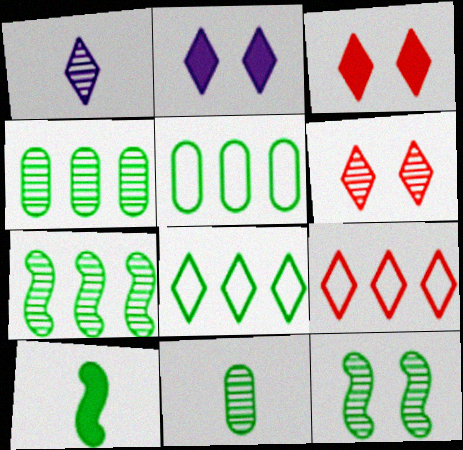[[1, 3, 8]]